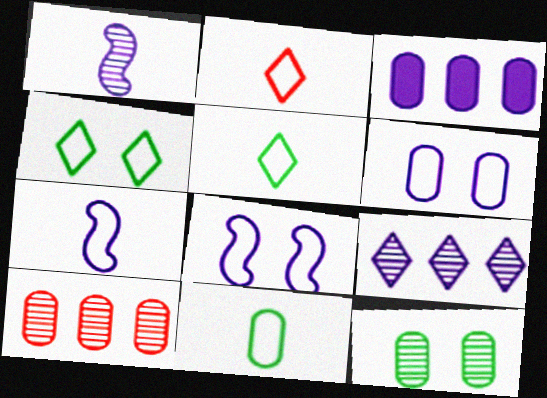[[2, 7, 11]]